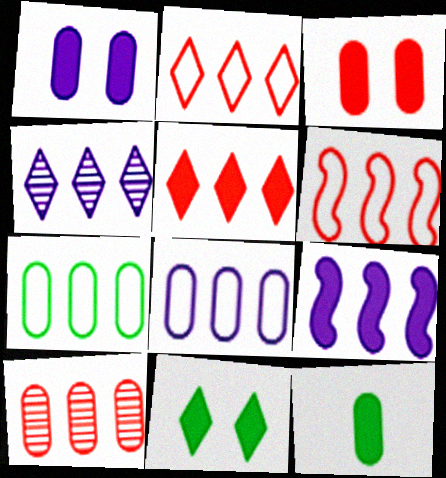[[4, 8, 9], 
[5, 6, 10]]